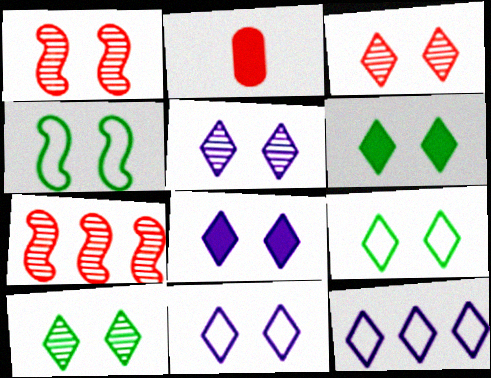[[3, 5, 10], 
[3, 6, 11], 
[3, 8, 9], 
[5, 8, 11], 
[6, 9, 10]]